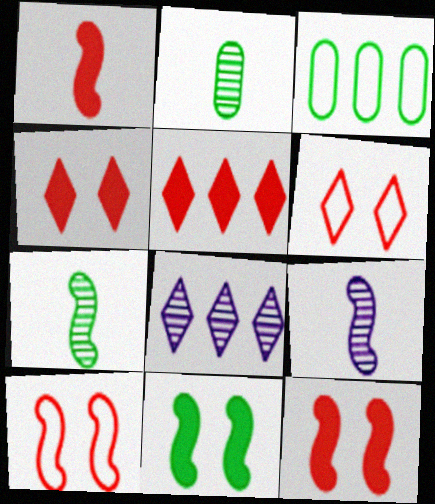[[3, 4, 9]]